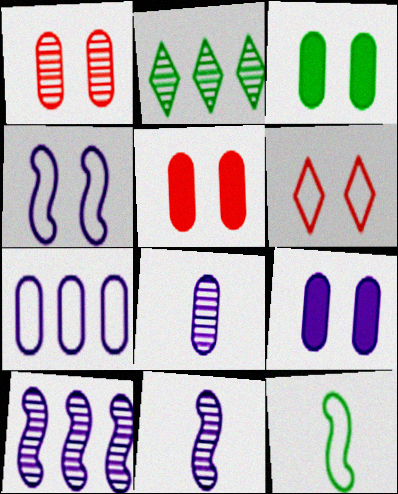[[1, 2, 11], 
[2, 3, 12], 
[3, 5, 9], 
[6, 7, 12], 
[7, 8, 9]]